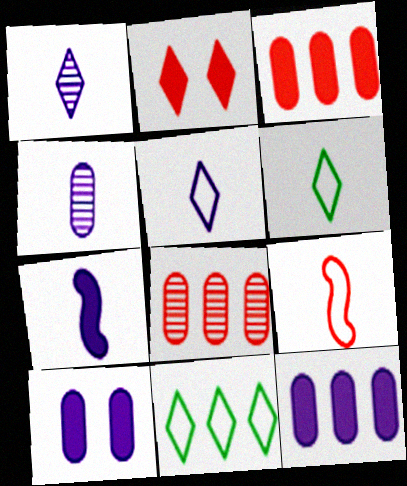[[1, 2, 11], 
[2, 8, 9], 
[4, 5, 7]]